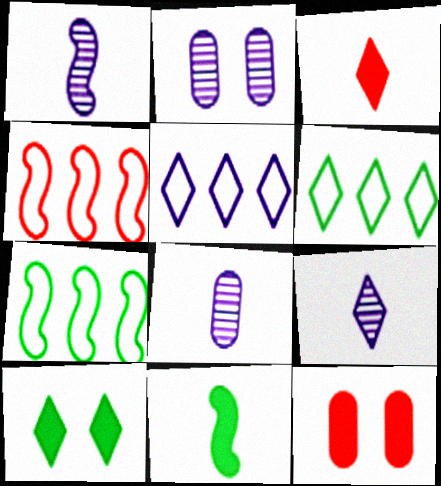[[1, 6, 12], 
[1, 8, 9], 
[2, 3, 7], 
[4, 8, 10], 
[7, 9, 12]]